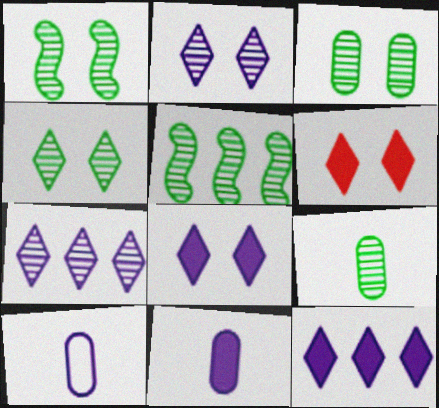[[1, 3, 4], 
[4, 5, 9], 
[5, 6, 10]]